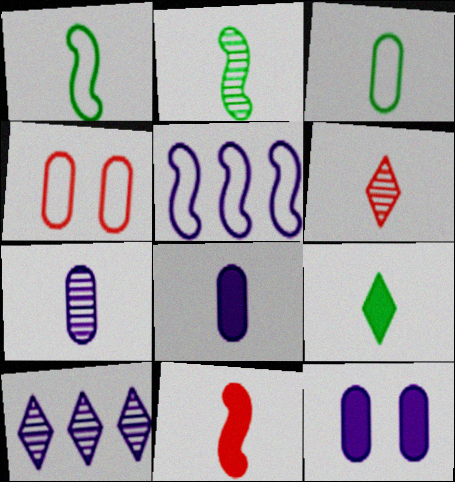[[1, 6, 8], 
[2, 3, 9], 
[2, 6, 7], 
[8, 9, 11]]